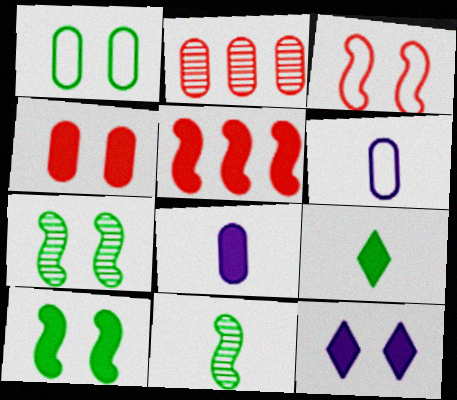[[1, 2, 8], 
[4, 10, 12]]